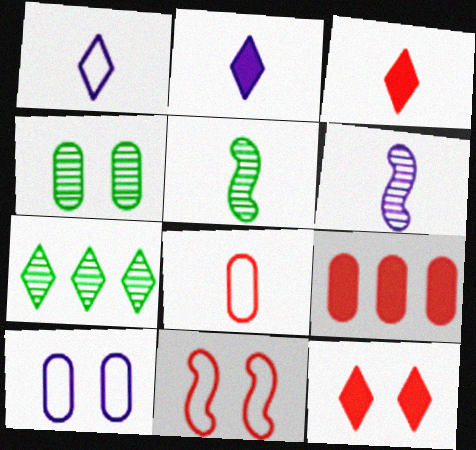[[1, 7, 12], 
[2, 5, 8], 
[4, 5, 7]]